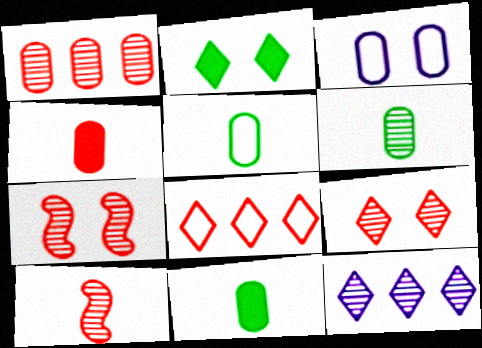[[1, 3, 11], 
[1, 9, 10], 
[2, 3, 7], 
[4, 7, 8], 
[5, 6, 11], 
[6, 7, 12]]